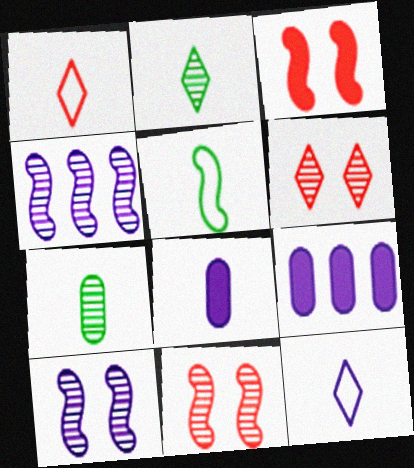[[3, 4, 5], 
[4, 6, 7], 
[5, 6, 9], 
[9, 10, 12]]